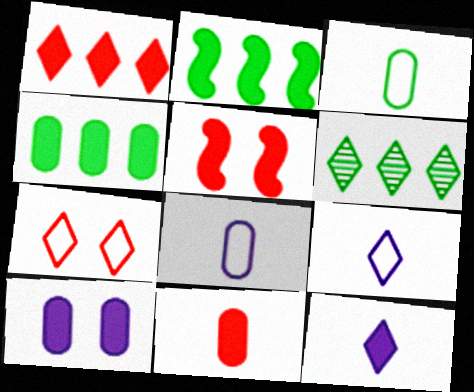[[1, 5, 11], 
[4, 5, 12], 
[4, 10, 11], 
[5, 6, 8], 
[6, 7, 12]]